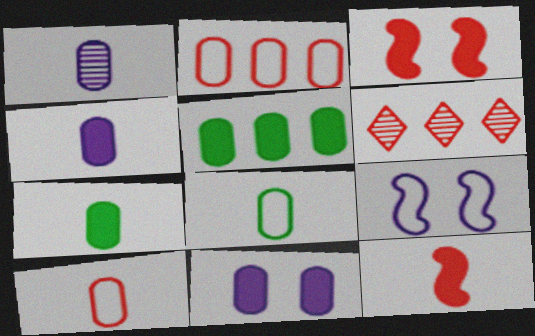[[1, 7, 10], 
[3, 6, 10], 
[6, 7, 9]]